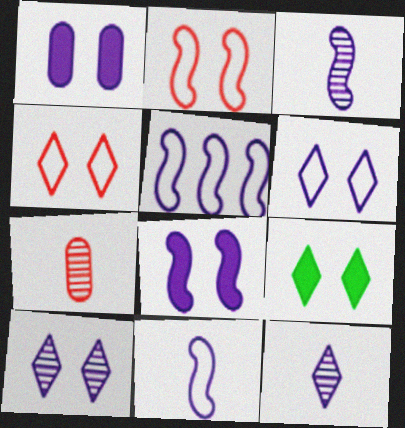[[1, 5, 12], 
[3, 5, 8], 
[4, 9, 10], 
[5, 7, 9]]